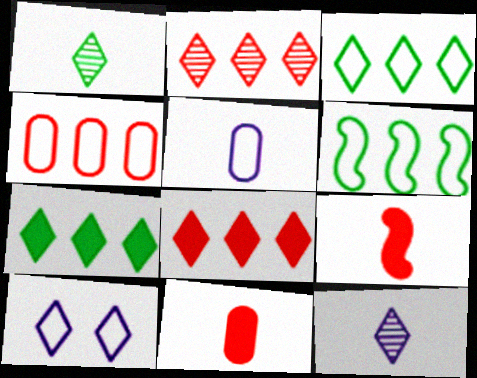[[1, 5, 9], 
[1, 8, 10]]